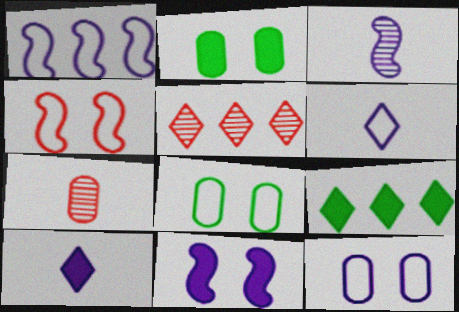[[1, 3, 11], 
[1, 6, 12]]